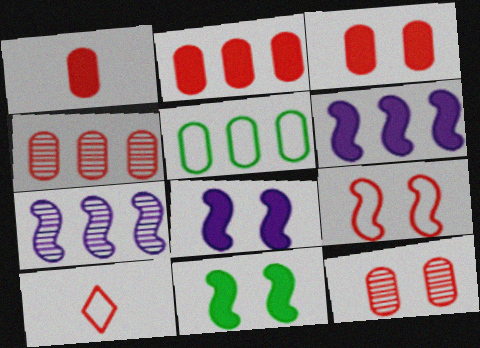[[1, 2, 3]]